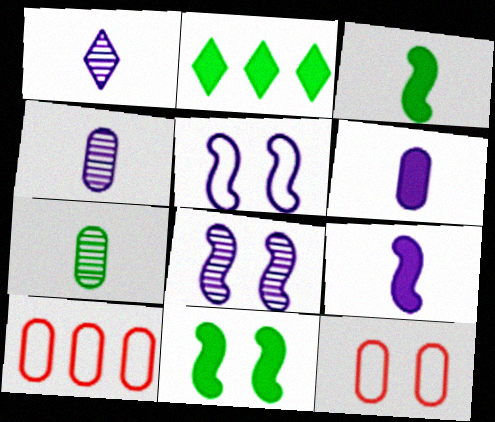[[1, 10, 11]]